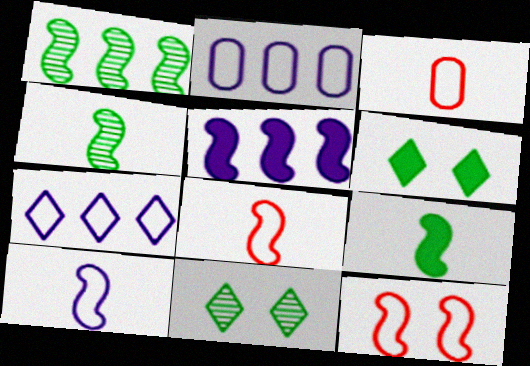[[3, 5, 11], 
[4, 5, 12]]